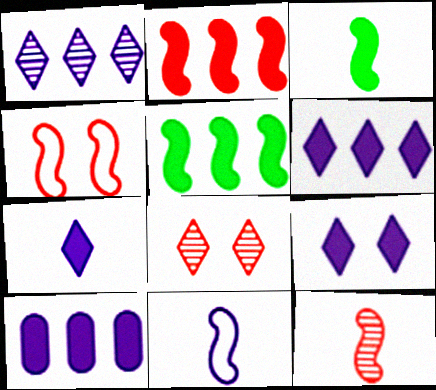[[2, 4, 12], 
[3, 11, 12], 
[6, 7, 9]]